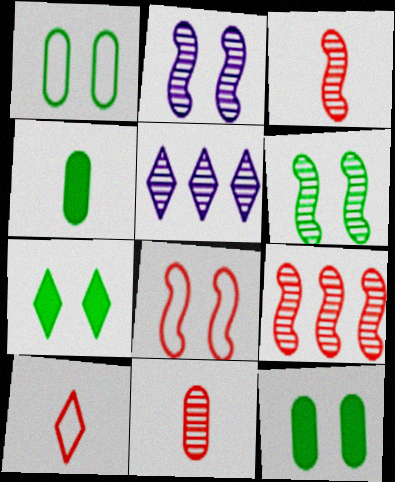[[1, 6, 7], 
[4, 5, 8], 
[5, 6, 11], 
[5, 7, 10]]